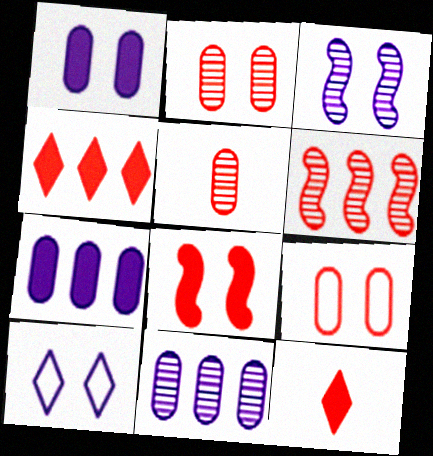[[1, 3, 10], 
[6, 9, 12]]